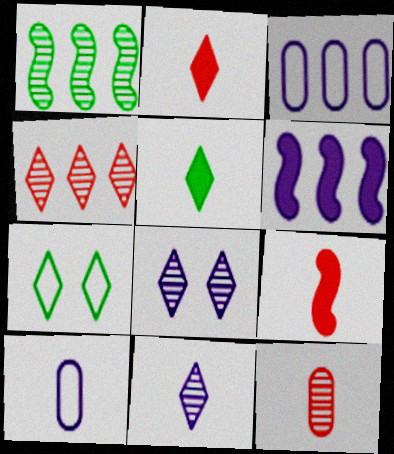[[1, 8, 12], 
[6, 7, 12], 
[6, 8, 10]]